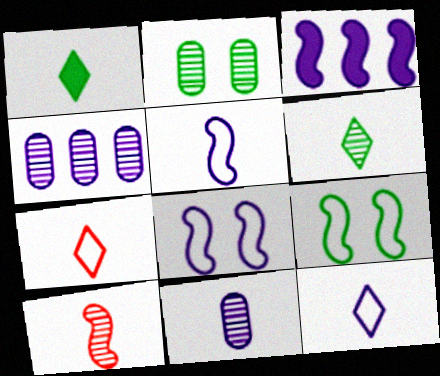[[2, 3, 7], 
[3, 9, 10], 
[6, 10, 11]]